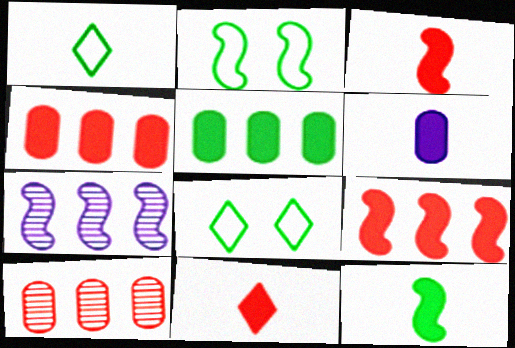[[2, 3, 7], 
[6, 11, 12]]